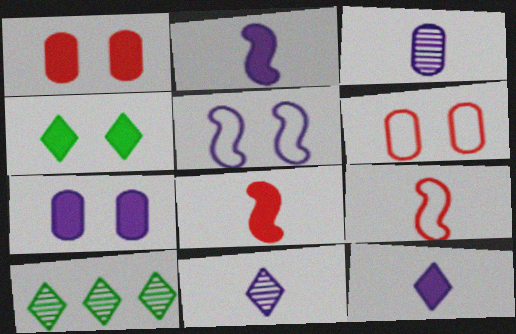[[2, 6, 10], 
[7, 9, 10]]